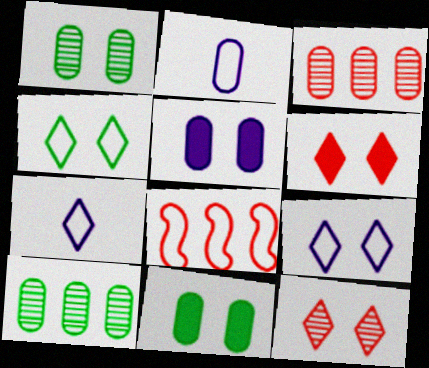[[2, 3, 11], 
[2, 4, 8]]